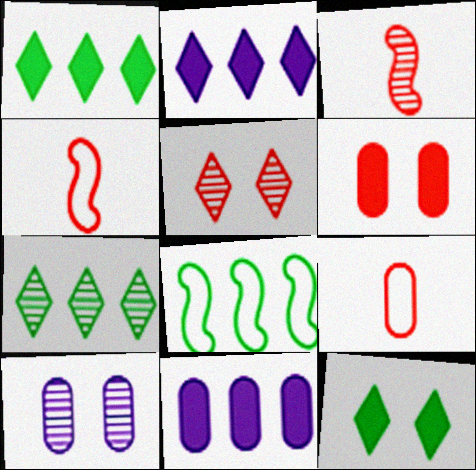[[1, 4, 10], 
[3, 7, 10]]